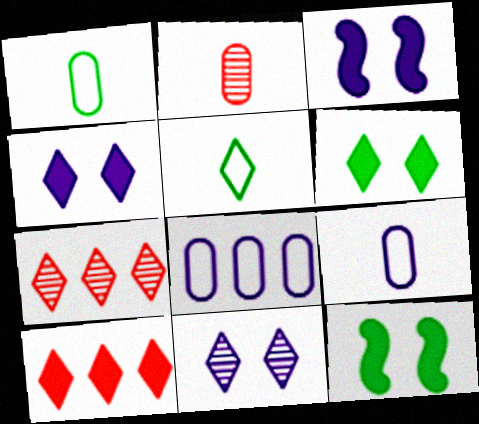[[1, 3, 7], 
[4, 5, 7], 
[5, 10, 11], 
[7, 9, 12]]